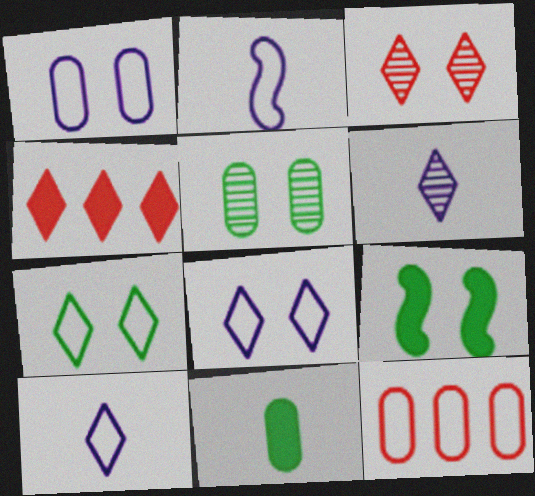[[1, 3, 9], 
[2, 4, 5], 
[2, 7, 12], 
[4, 6, 7], 
[5, 7, 9], 
[6, 9, 12]]